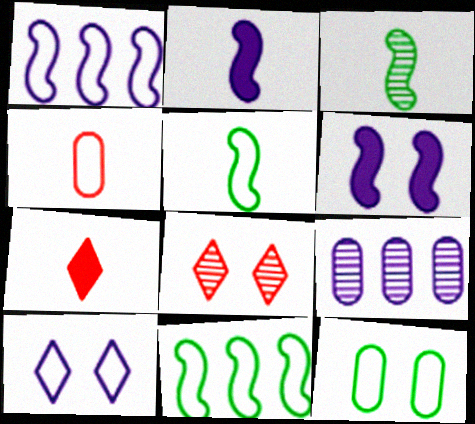[[2, 9, 10], 
[3, 8, 9], 
[4, 10, 11], 
[6, 8, 12]]